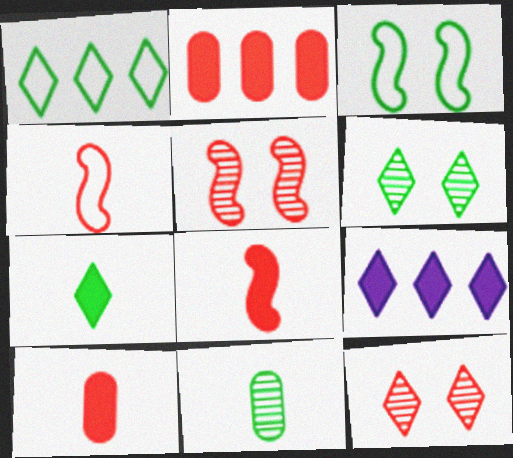[[1, 6, 7], 
[2, 4, 12]]